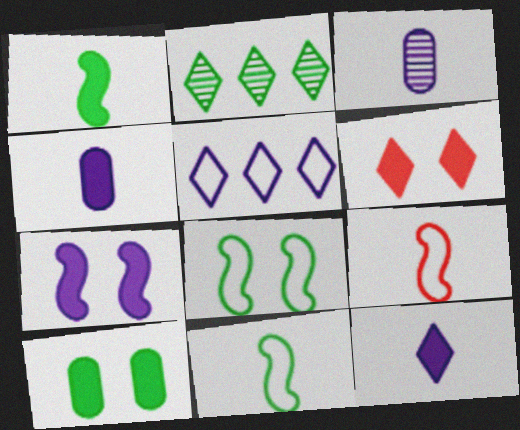[[2, 10, 11], 
[3, 5, 7], 
[6, 7, 10]]